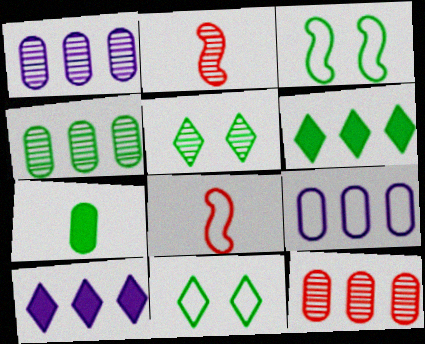[[1, 2, 5], 
[1, 4, 12], 
[8, 9, 11]]